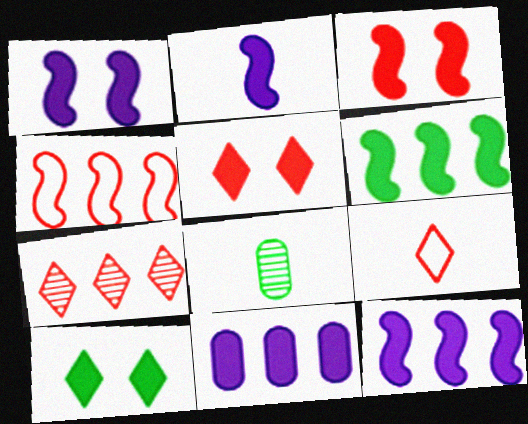[[1, 2, 12], 
[2, 3, 6], 
[2, 8, 9], 
[5, 7, 9]]